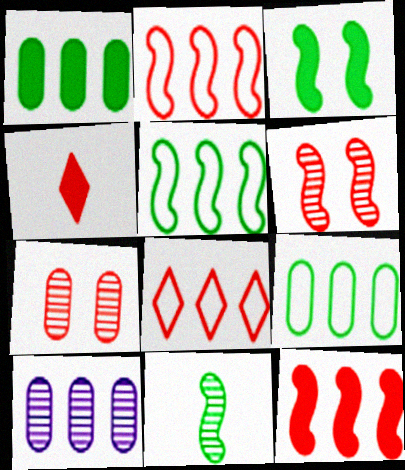[[2, 4, 7], 
[3, 5, 11]]